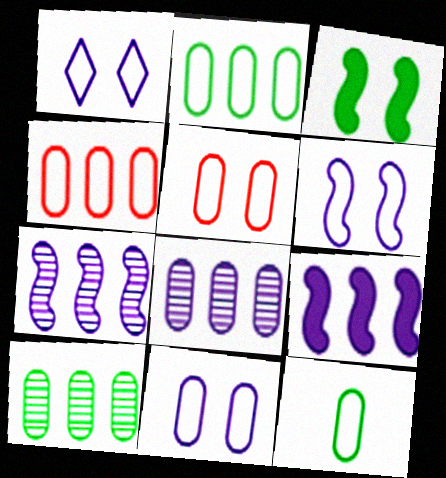[[1, 6, 11], 
[4, 11, 12]]